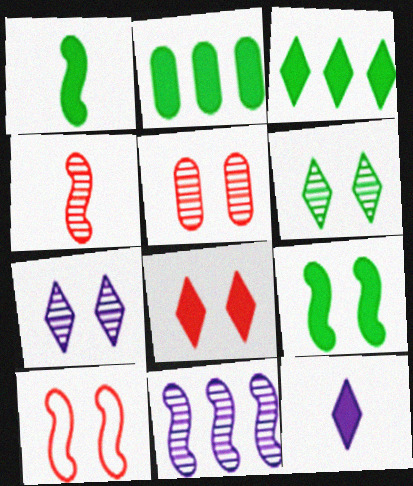[[1, 10, 11], 
[3, 8, 12], 
[5, 8, 10]]